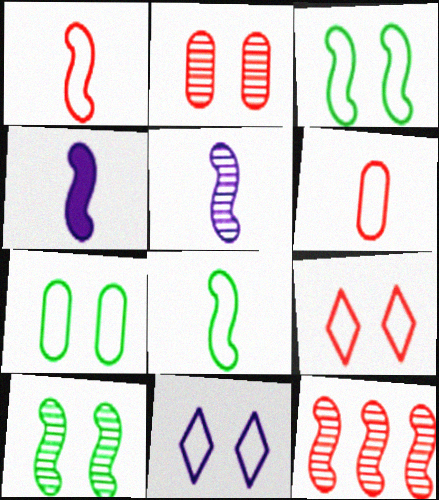[[3, 4, 12], 
[5, 10, 12]]